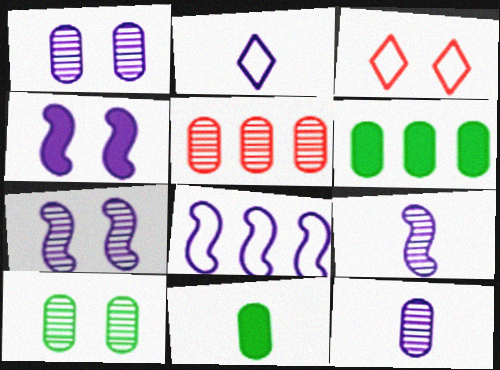[[3, 4, 10], 
[3, 6, 9], 
[4, 8, 9], 
[5, 10, 12]]